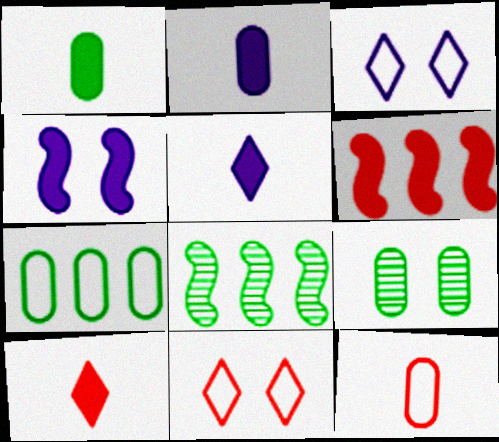[[1, 7, 9], 
[2, 8, 11], 
[4, 9, 11]]